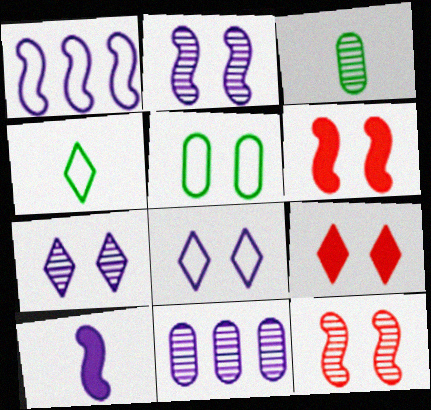[[1, 2, 10], 
[1, 3, 9], 
[2, 5, 9], 
[4, 6, 11], 
[5, 6, 7], 
[8, 10, 11]]